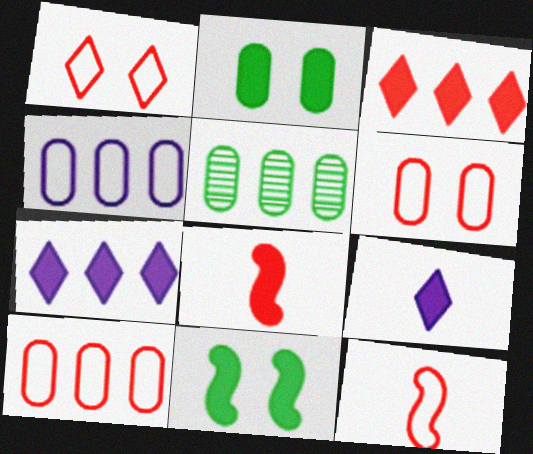[[1, 10, 12], 
[2, 7, 8]]